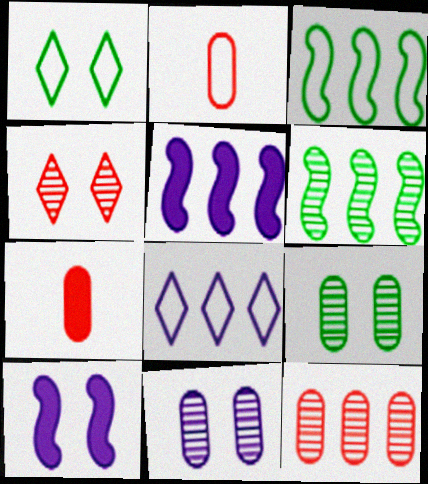[]